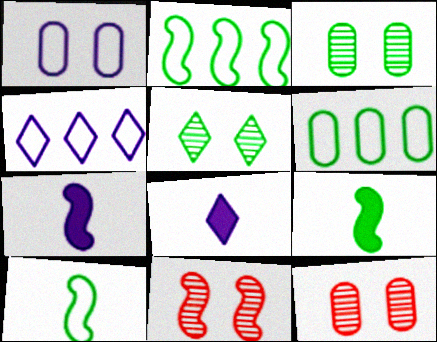[[2, 7, 11], 
[2, 8, 12], 
[4, 9, 12], 
[5, 6, 9], 
[6, 8, 11]]